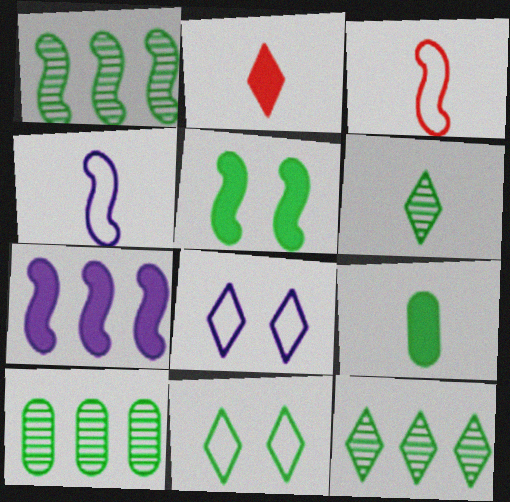[[1, 9, 11], 
[1, 10, 12], 
[2, 8, 12]]